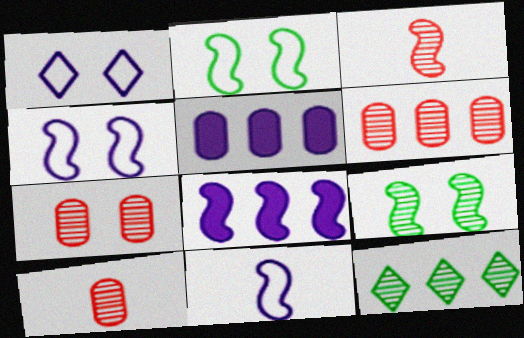[[2, 3, 8], 
[6, 7, 10]]